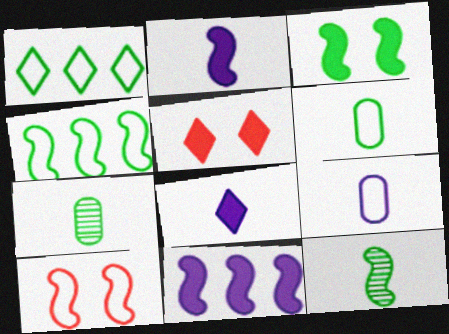[[1, 3, 7], 
[1, 9, 10], 
[3, 4, 12], 
[10, 11, 12]]